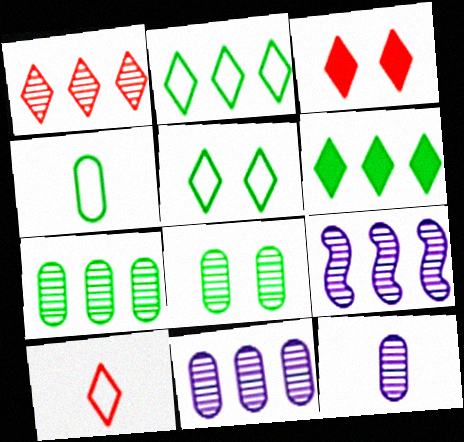[[1, 3, 10], 
[1, 7, 9], 
[3, 4, 9]]